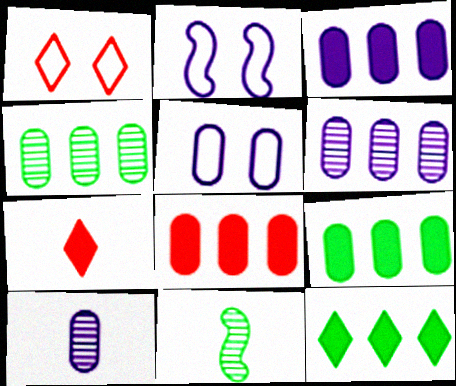[[1, 3, 11], 
[2, 4, 7], 
[3, 5, 10], 
[3, 8, 9]]